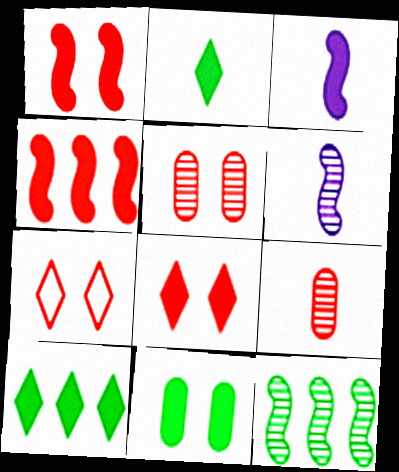[[1, 5, 7], 
[4, 7, 9]]